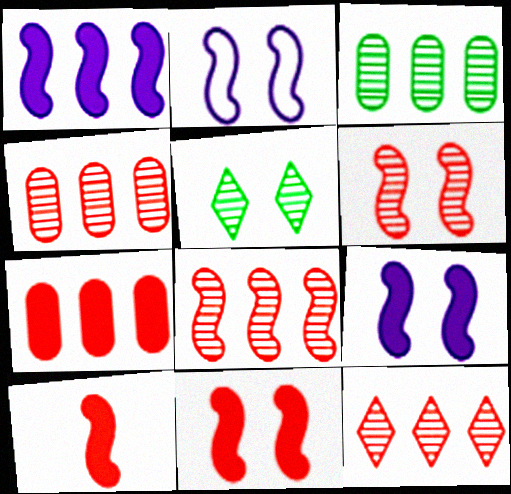[[4, 8, 12]]